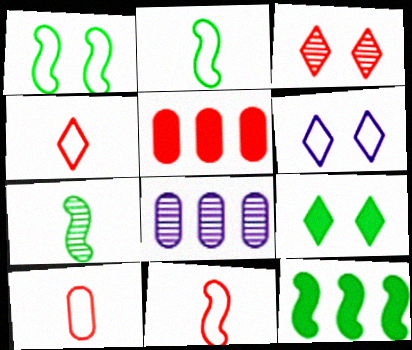[[1, 7, 12], 
[3, 5, 11], 
[3, 6, 9], 
[3, 7, 8], 
[4, 10, 11], 
[5, 6, 7], 
[8, 9, 11]]